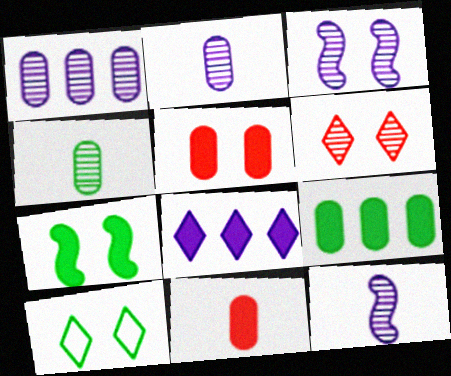[[3, 5, 10], 
[7, 8, 11]]